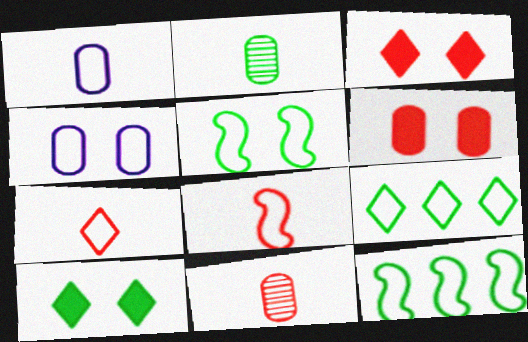[[2, 10, 12], 
[4, 7, 12], 
[4, 8, 9]]